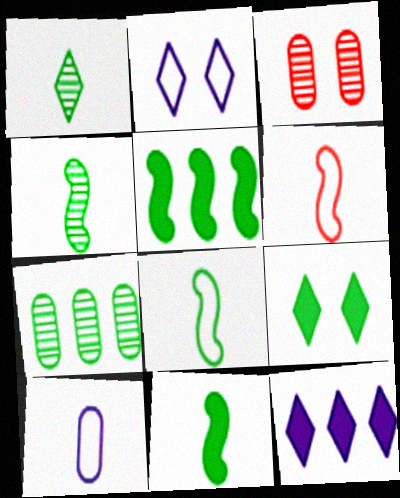[[3, 8, 12], 
[4, 8, 11], 
[7, 8, 9]]